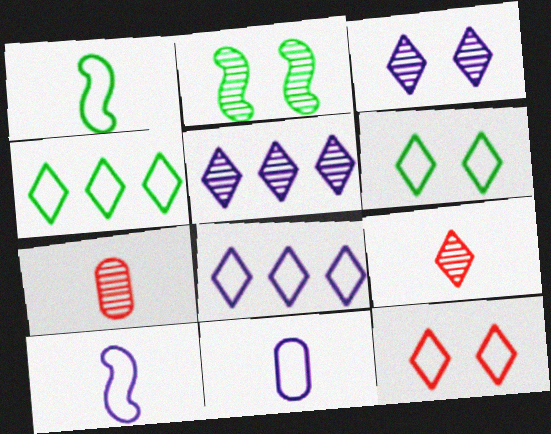[[2, 5, 7]]